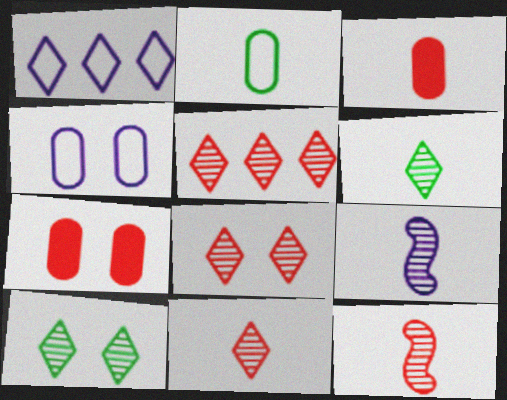[[5, 8, 11]]